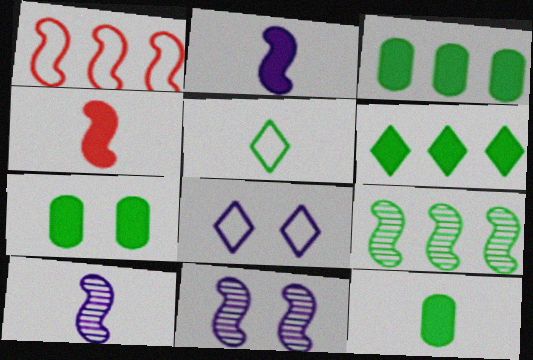[[3, 7, 12], 
[5, 7, 9]]